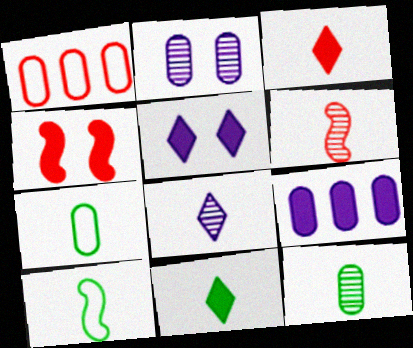[[4, 9, 11], 
[6, 8, 12], 
[10, 11, 12]]